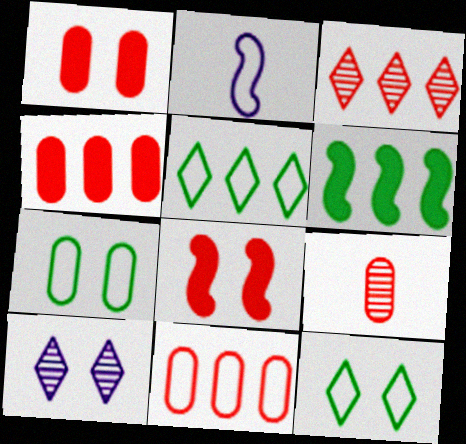[[1, 9, 11], 
[2, 11, 12], 
[7, 8, 10]]